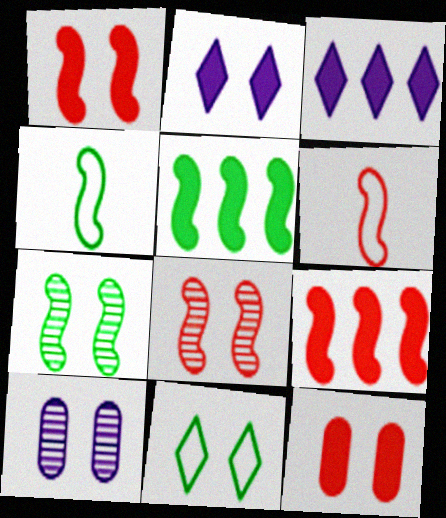[[1, 10, 11], 
[4, 5, 7], 
[6, 8, 9]]